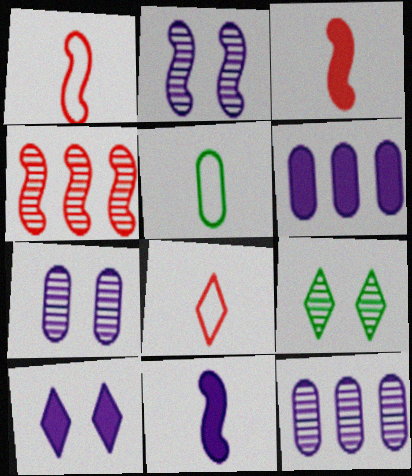[[1, 6, 9], 
[4, 5, 10], 
[6, 10, 11]]